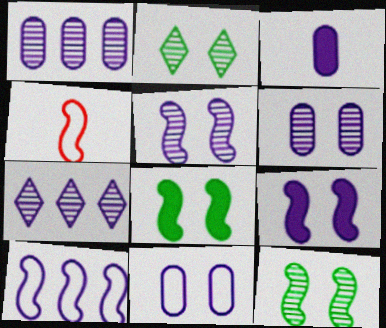[[1, 3, 11]]